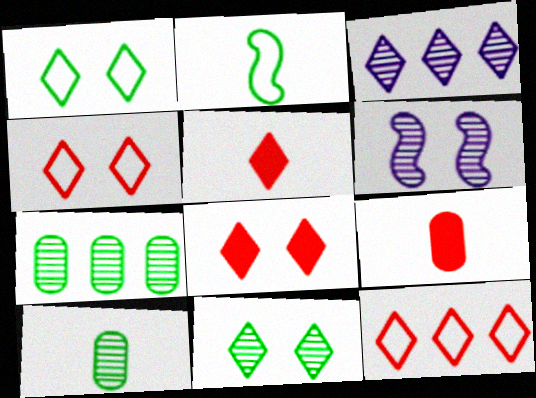[[1, 3, 5]]